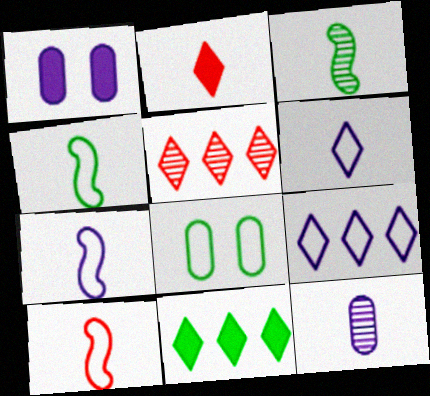[[1, 4, 5], 
[2, 4, 12], 
[3, 8, 11], 
[4, 7, 10], 
[5, 9, 11], 
[8, 9, 10]]